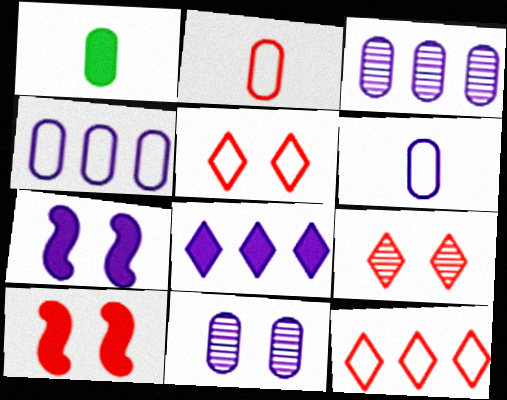[[1, 8, 10]]